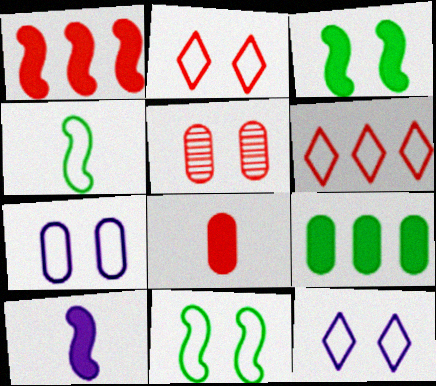[[1, 3, 10], 
[2, 7, 11], 
[3, 5, 12], 
[4, 6, 7]]